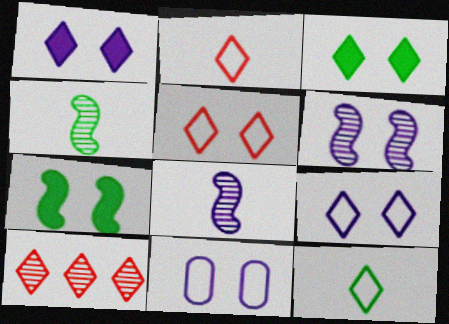[[1, 6, 11], 
[1, 10, 12]]